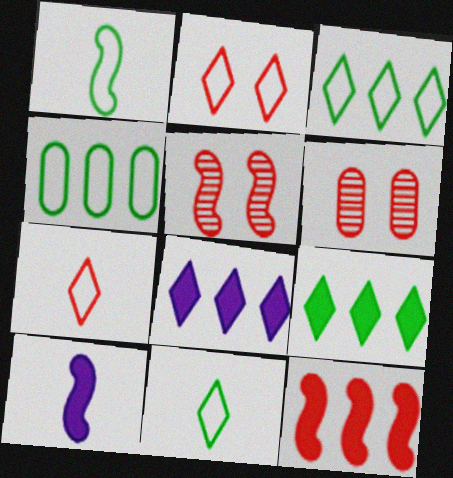[[1, 6, 8], 
[3, 6, 10], 
[6, 7, 12]]